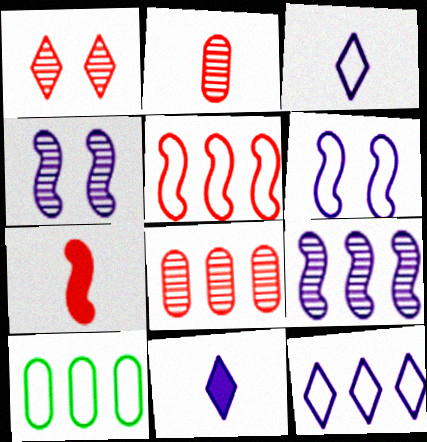[[5, 10, 12]]